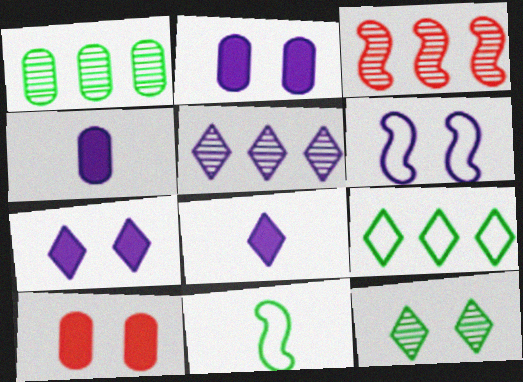[[1, 3, 5], 
[4, 5, 6], 
[5, 10, 11], 
[6, 10, 12]]